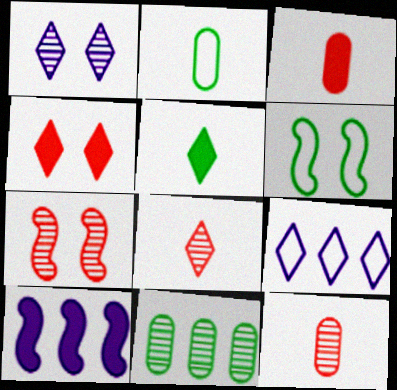[[5, 6, 11]]